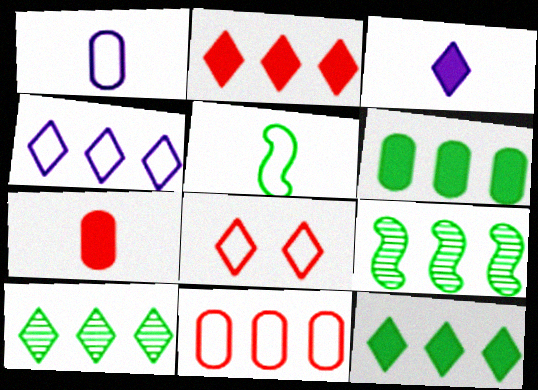[[2, 4, 10], 
[3, 8, 10]]